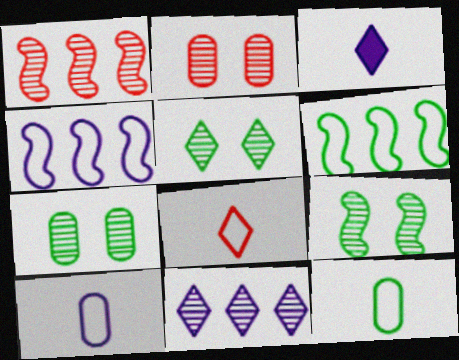[[2, 3, 6], 
[5, 7, 9]]